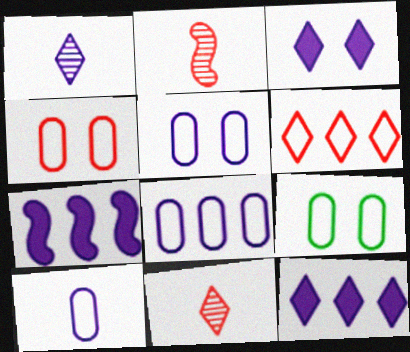[[1, 5, 7], 
[2, 9, 12], 
[4, 5, 9], 
[5, 8, 10], 
[7, 9, 11]]